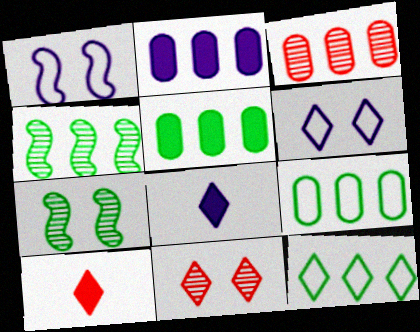[[2, 3, 9], 
[4, 5, 12], 
[8, 11, 12]]